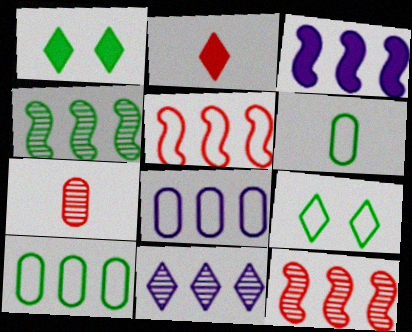[[1, 4, 6], 
[2, 9, 11], 
[3, 4, 5], 
[3, 7, 9], 
[3, 8, 11]]